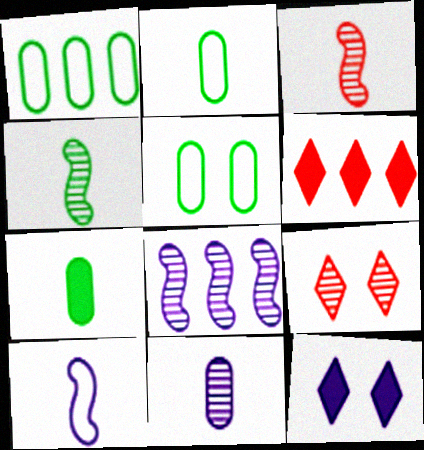[[1, 2, 5], 
[1, 3, 12], 
[1, 6, 8]]